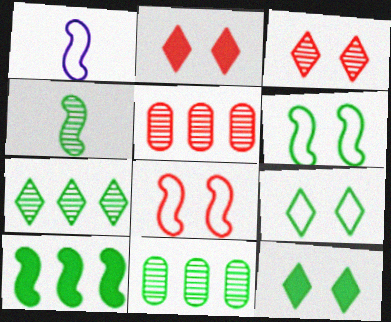[[1, 2, 11], 
[1, 5, 12], 
[4, 6, 10]]